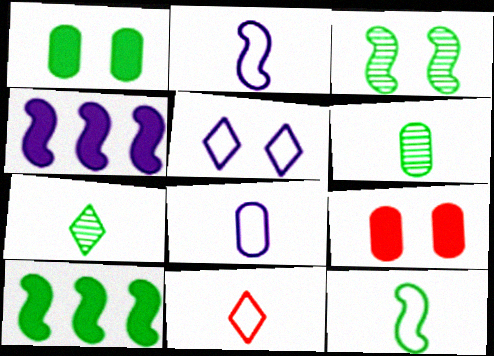[[3, 5, 9], 
[3, 10, 12], 
[8, 11, 12]]